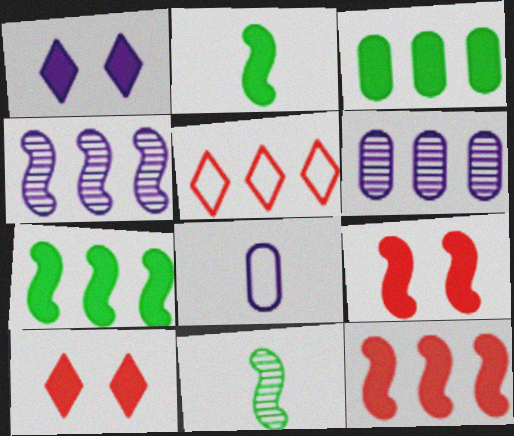[[1, 4, 8], 
[3, 4, 5], 
[5, 6, 7]]